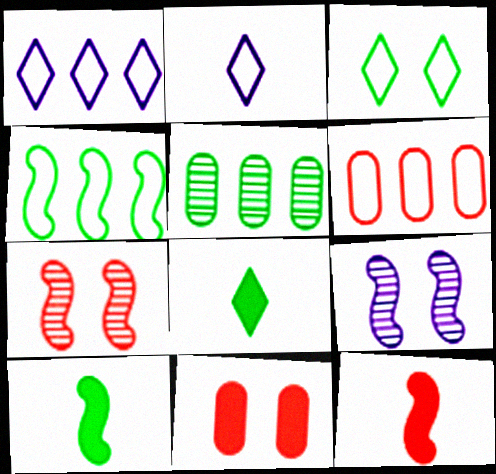[[1, 4, 6], 
[3, 5, 10], 
[3, 9, 11], 
[4, 9, 12], 
[6, 8, 9]]